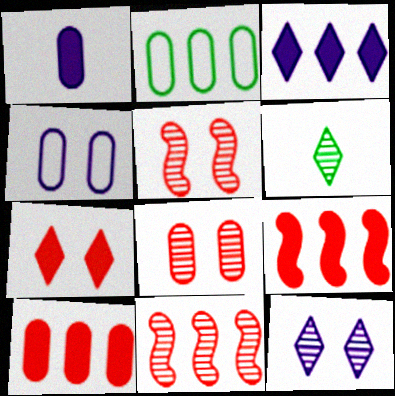[[1, 2, 8], 
[2, 3, 11], 
[4, 6, 9]]